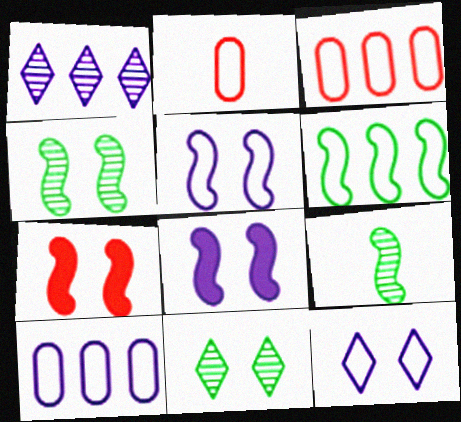[[2, 6, 12], 
[4, 5, 7]]